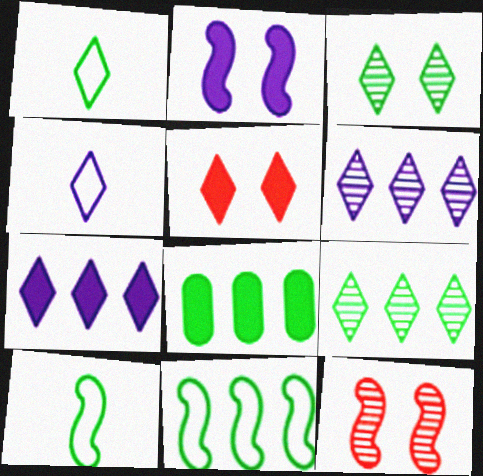[[1, 5, 6], 
[3, 8, 10], 
[4, 5, 9], 
[4, 8, 12], 
[8, 9, 11]]